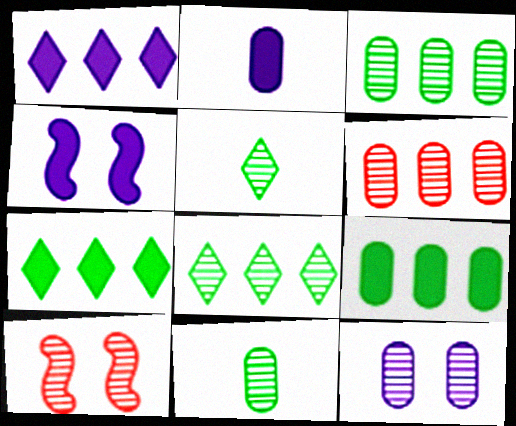[[1, 2, 4], 
[6, 11, 12]]